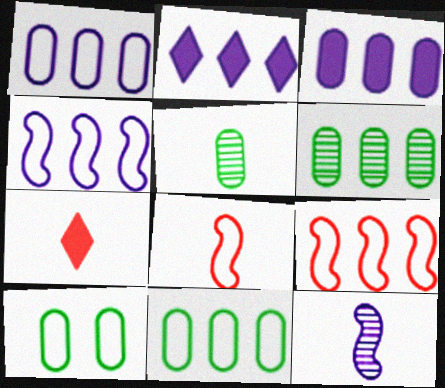[[2, 6, 9]]